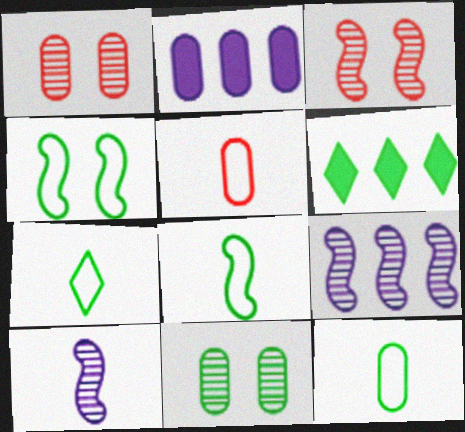[[1, 2, 12], 
[2, 3, 7], 
[2, 5, 11], 
[6, 8, 11], 
[7, 8, 12]]